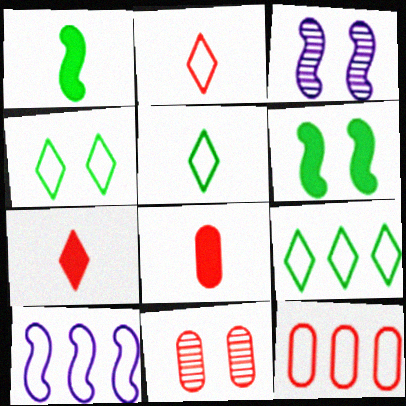[[3, 8, 9], 
[4, 5, 9], 
[8, 11, 12], 
[9, 10, 12]]